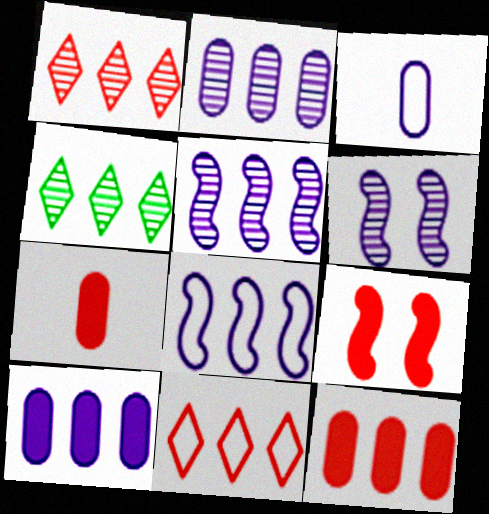[[3, 4, 9], 
[4, 8, 12]]